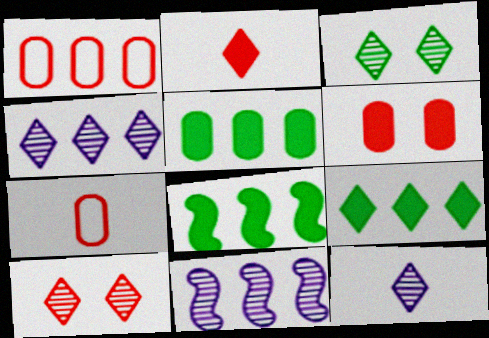[[1, 4, 8], 
[1, 9, 11], 
[5, 8, 9]]